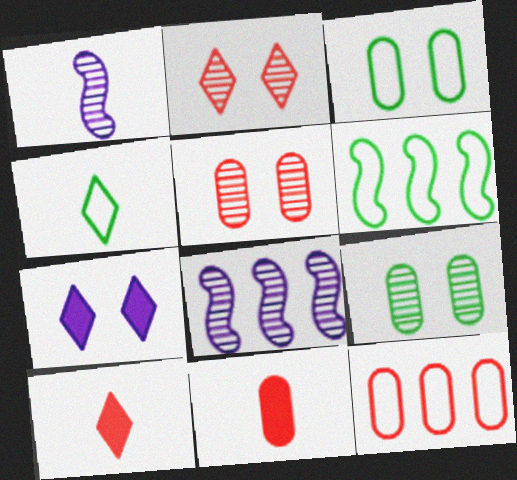[[1, 4, 11], 
[3, 4, 6], 
[3, 8, 10], 
[5, 11, 12]]